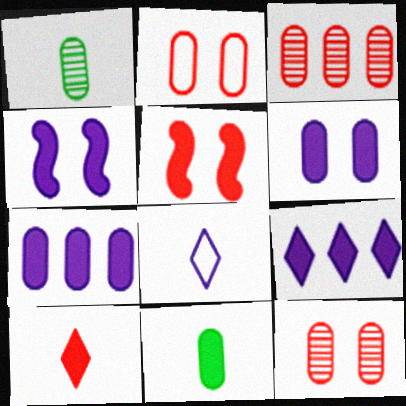[[1, 2, 7], 
[5, 9, 11]]